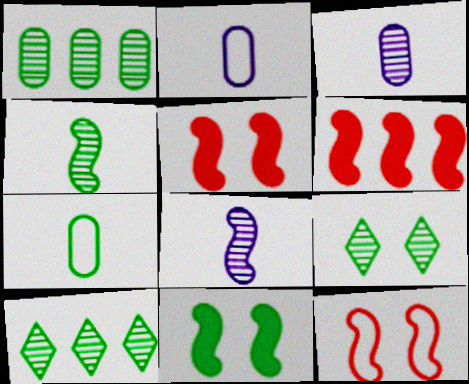[[1, 4, 9], 
[2, 5, 10], 
[2, 6, 9], 
[7, 10, 11]]